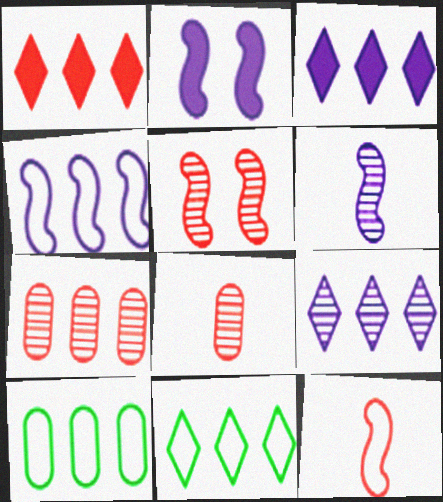[[1, 9, 11], 
[2, 4, 6], 
[2, 8, 11]]